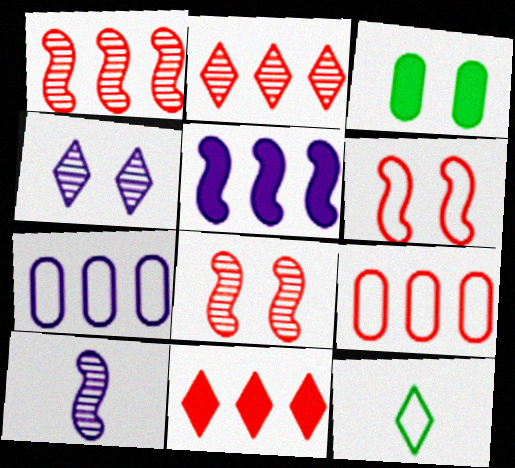[[1, 9, 11], 
[3, 4, 6], 
[4, 11, 12], 
[6, 7, 12]]